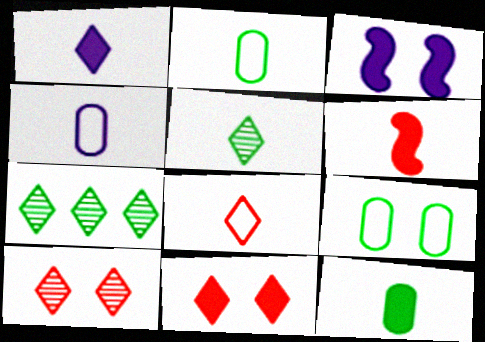[[1, 5, 8], 
[1, 6, 12], 
[3, 9, 10], 
[4, 5, 6]]